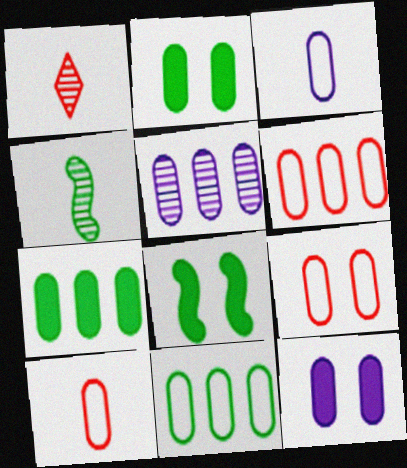[[2, 5, 10], 
[3, 5, 12], 
[3, 9, 11], 
[5, 6, 7], 
[6, 9, 10]]